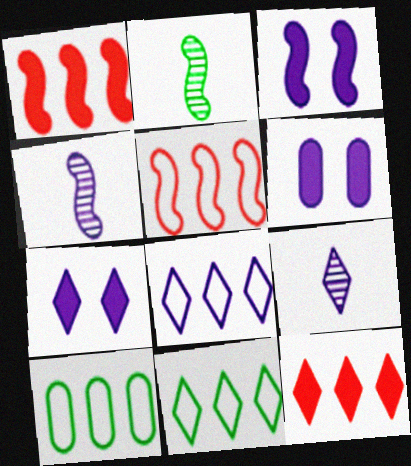[[2, 3, 5], 
[3, 6, 7], 
[4, 6, 8], 
[5, 8, 10], 
[7, 8, 9]]